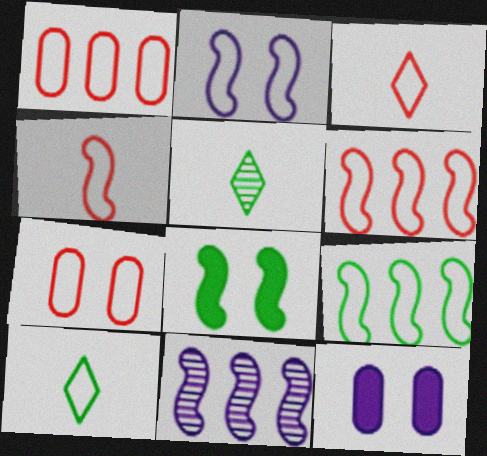[[1, 2, 10], 
[2, 4, 9], 
[3, 6, 7], 
[4, 8, 11], 
[5, 6, 12]]